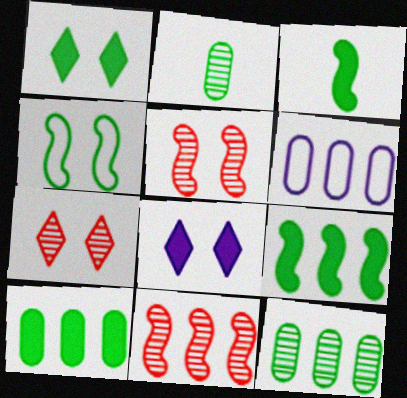[[1, 3, 10], 
[3, 6, 7]]